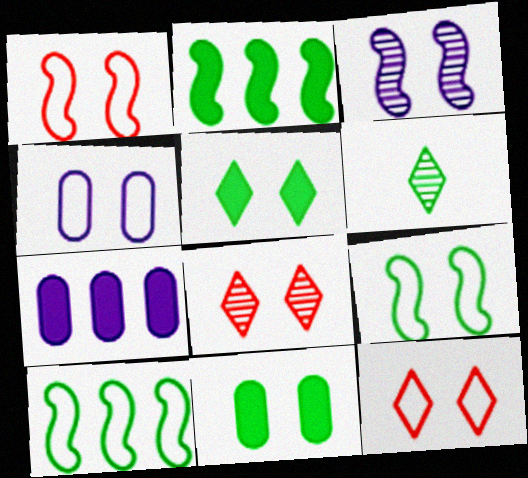[[1, 6, 7], 
[3, 11, 12], 
[4, 9, 12], 
[6, 10, 11]]